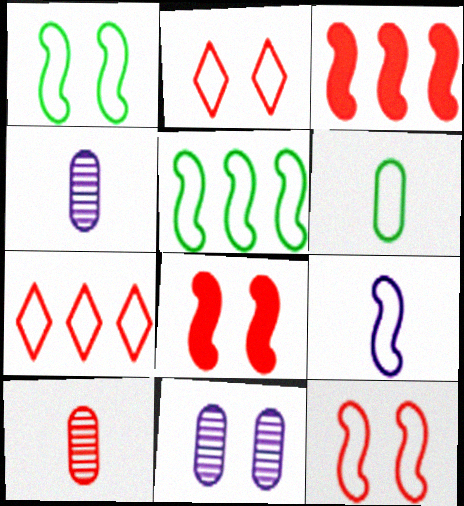[[2, 3, 10], 
[5, 9, 12], 
[7, 8, 10]]